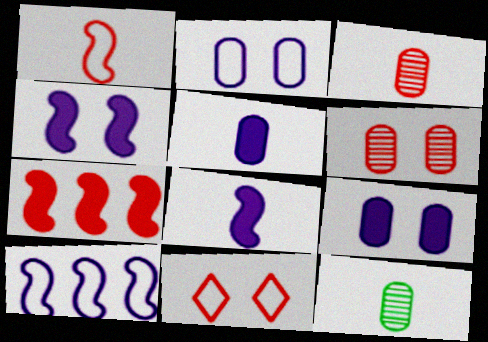[[3, 7, 11]]